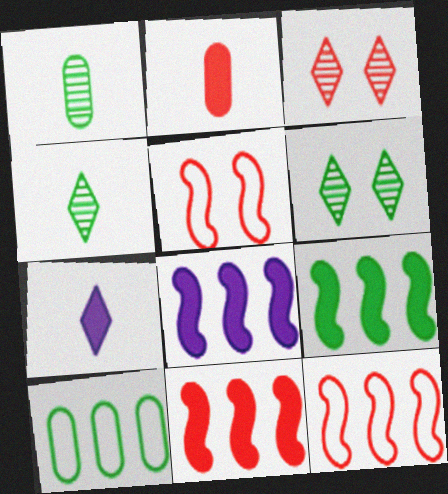[[2, 3, 12], 
[8, 9, 11]]